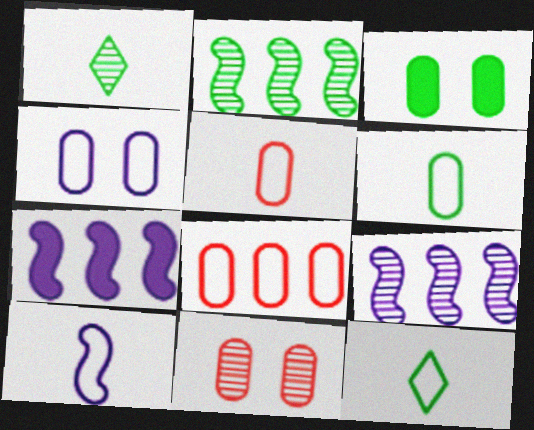[[1, 9, 11], 
[2, 3, 12], 
[3, 4, 11], 
[4, 6, 8], 
[5, 10, 12], 
[7, 11, 12]]